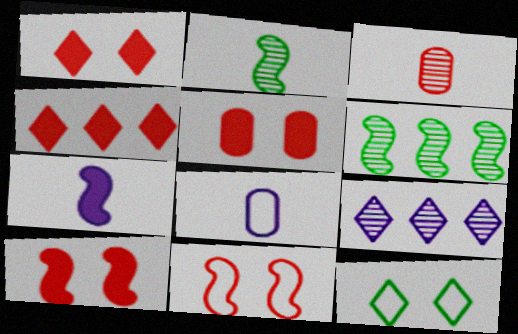[[1, 5, 10], 
[1, 6, 8], 
[3, 4, 11], 
[6, 7, 11]]